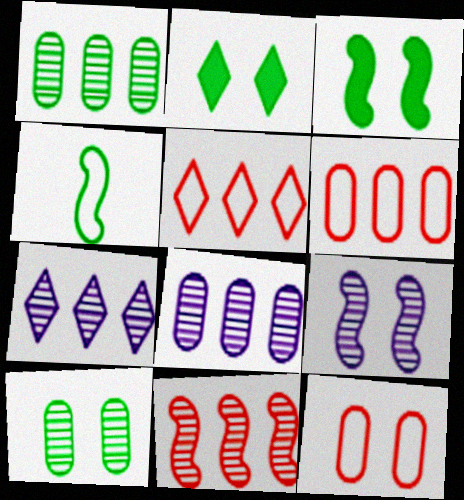[[1, 2, 4], 
[1, 7, 11], 
[2, 9, 12]]